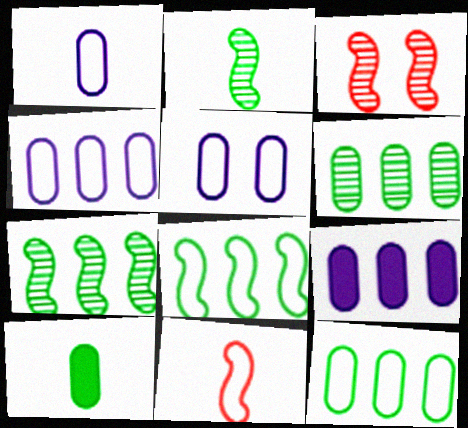[[1, 4, 5]]